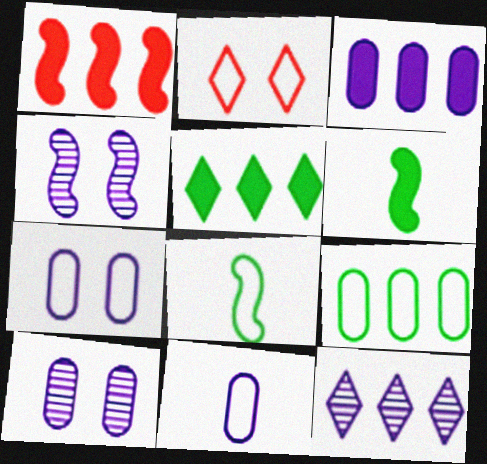[[1, 3, 5], 
[1, 4, 8], 
[1, 9, 12], 
[3, 10, 11]]